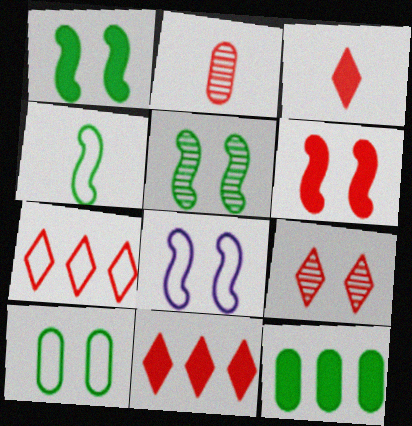[[2, 6, 7], 
[3, 7, 9], 
[5, 6, 8]]